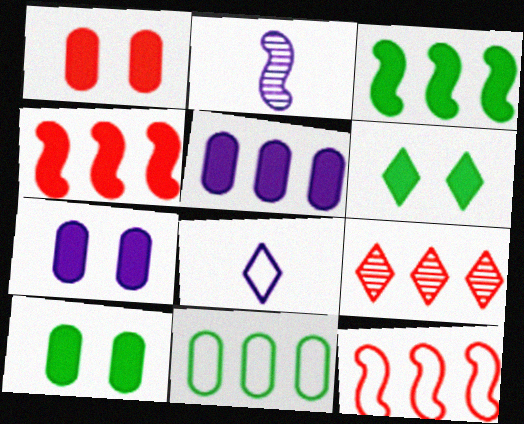[[1, 7, 10], 
[6, 8, 9]]